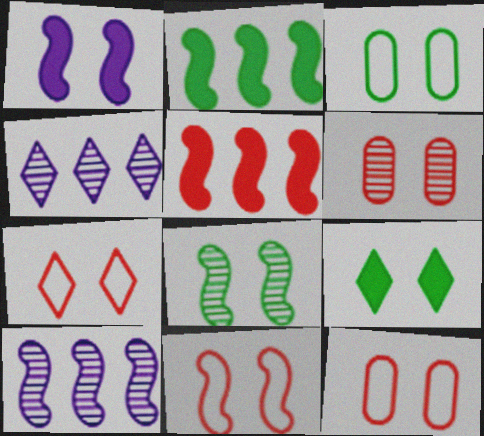[[1, 8, 11], 
[3, 8, 9], 
[7, 11, 12]]